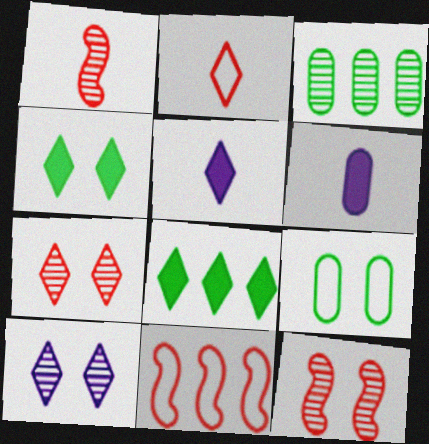[[1, 3, 10], 
[2, 8, 10]]